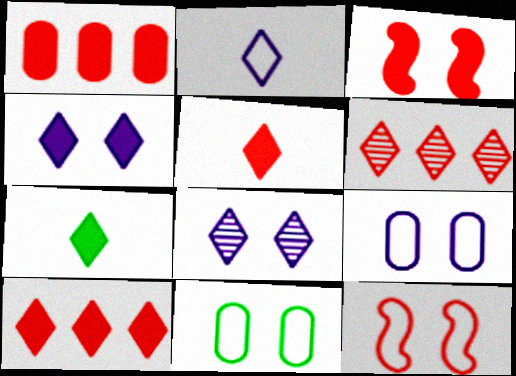[[1, 3, 5], 
[3, 8, 11], 
[4, 7, 10]]